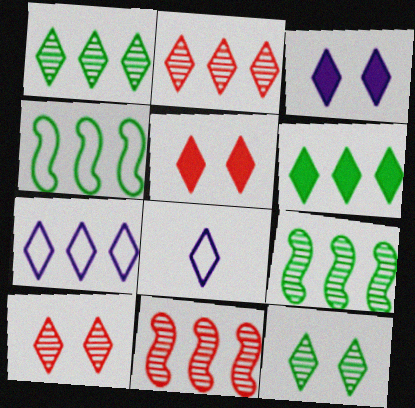[[1, 5, 8], 
[2, 6, 7], 
[6, 8, 10]]